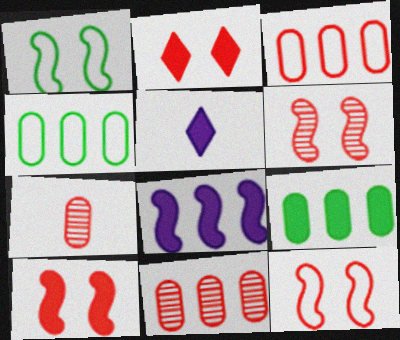[[1, 5, 11], 
[4, 5, 6], 
[5, 9, 10], 
[6, 10, 12]]